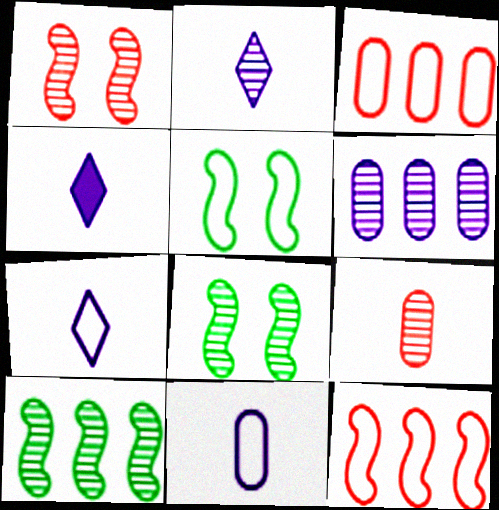[[2, 4, 7], 
[3, 4, 8], 
[3, 5, 7]]